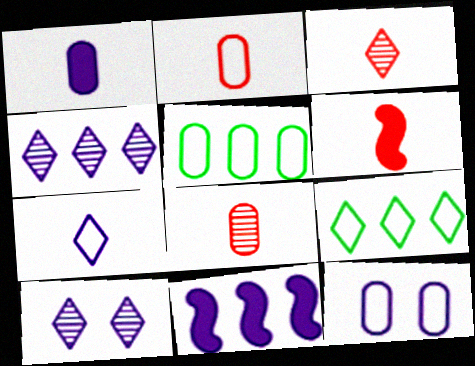[[2, 3, 6], 
[2, 5, 12], 
[5, 6, 10]]